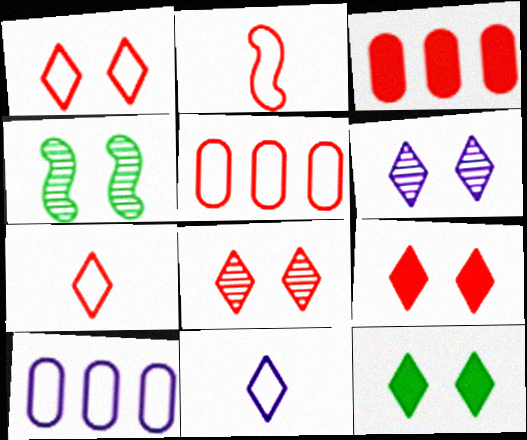[[1, 2, 5], 
[1, 6, 12], 
[1, 8, 9], 
[2, 3, 8], 
[3, 4, 11]]